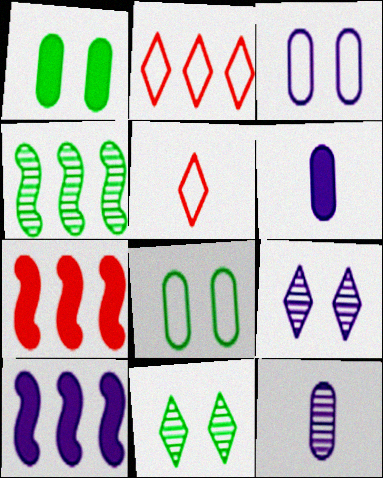[]